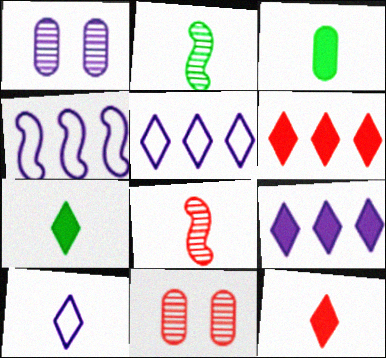[[3, 8, 10], 
[4, 7, 11]]